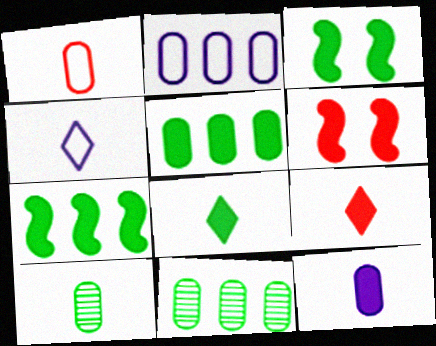[[1, 10, 12], 
[3, 5, 8], 
[4, 6, 11]]